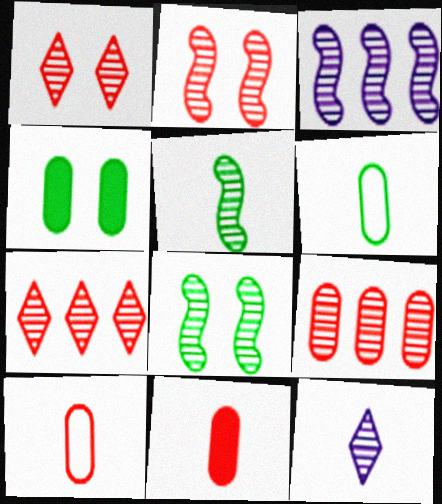[[2, 3, 5], 
[8, 9, 12]]